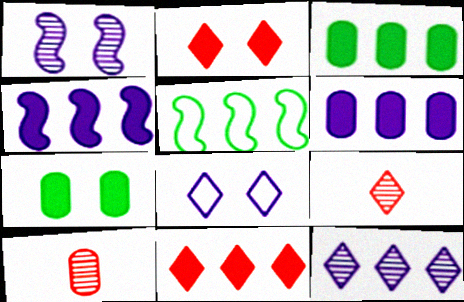[[3, 4, 11]]